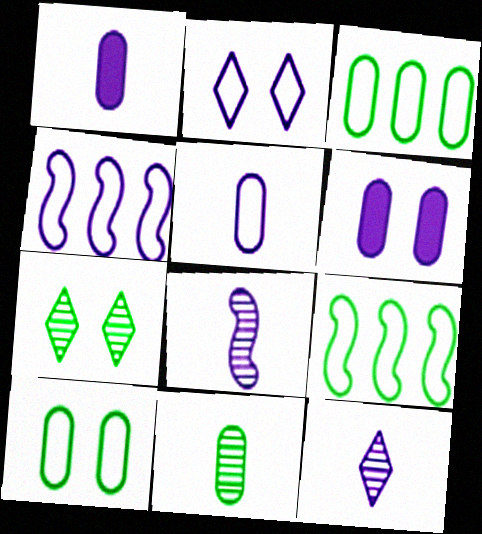[[2, 4, 5], 
[4, 6, 12]]